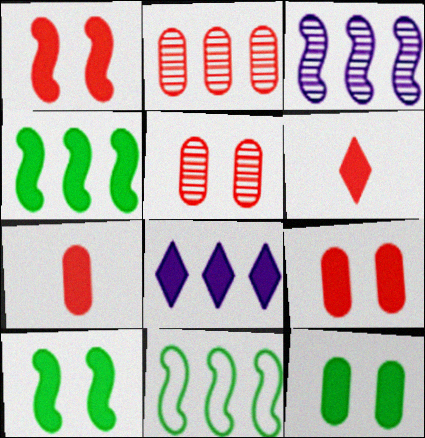[[2, 8, 11], 
[7, 8, 10]]